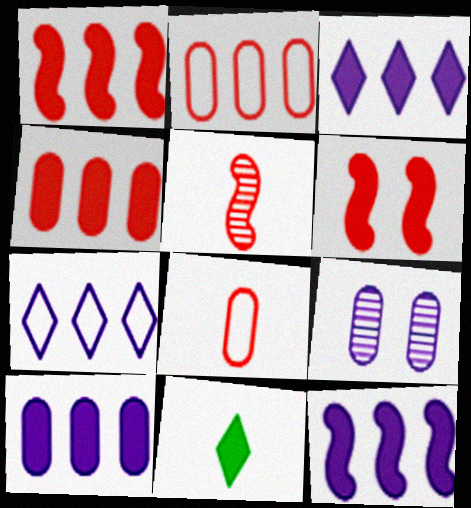[[3, 10, 12], 
[6, 10, 11]]